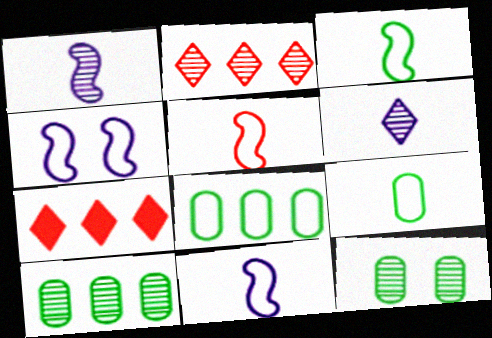[[1, 2, 12], 
[3, 5, 11], 
[7, 11, 12]]